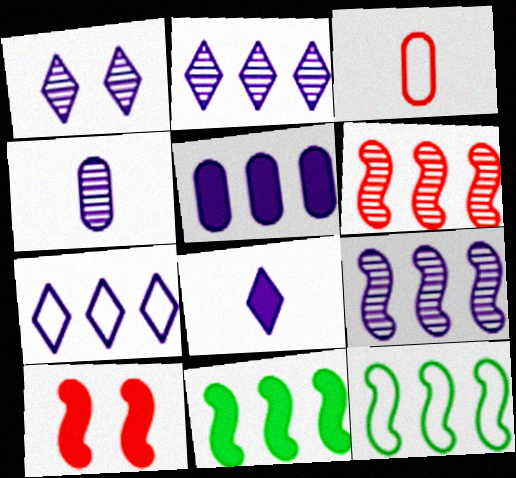[[1, 3, 11], 
[1, 4, 9], 
[1, 7, 8], 
[5, 7, 9]]